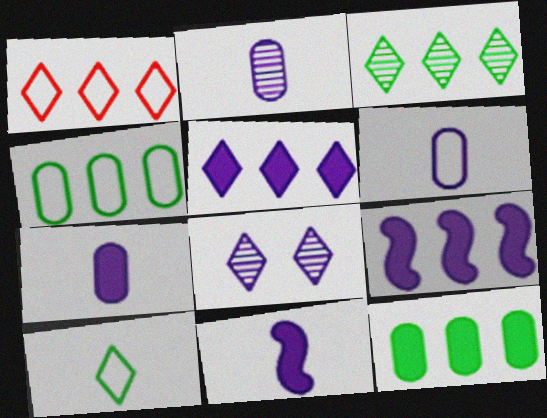[[1, 3, 5], 
[2, 6, 7], 
[6, 8, 9]]